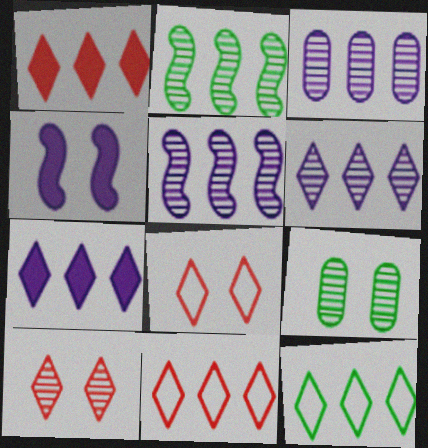[[1, 6, 12], 
[3, 5, 6], 
[4, 8, 9]]